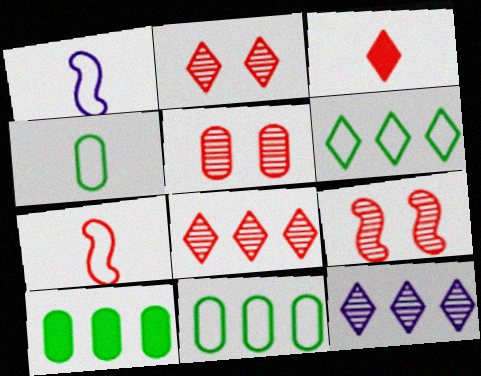[[1, 2, 10], 
[2, 5, 9]]